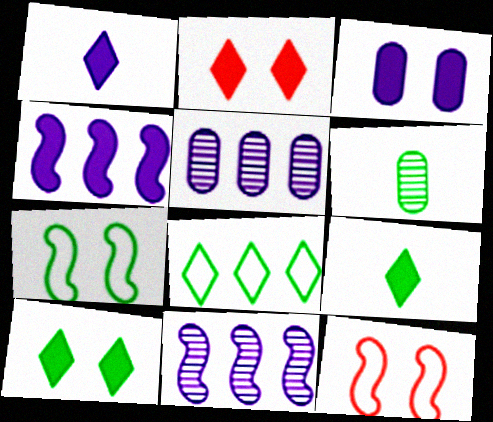[[1, 3, 4], 
[5, 9, 12]]